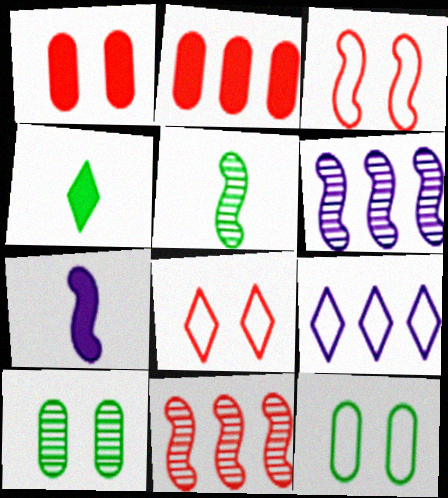[[1, 5, 9]]